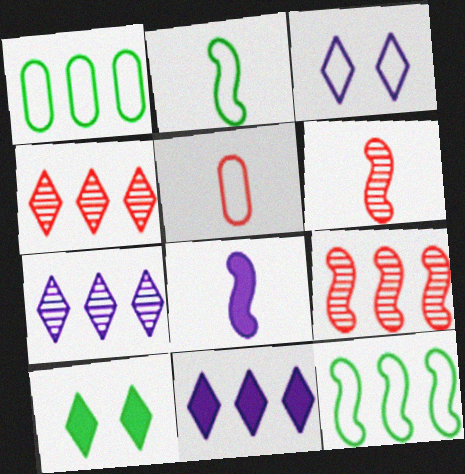[[1, 9, 11], 
[2, 6, 8], 
[3, 5, 12]]